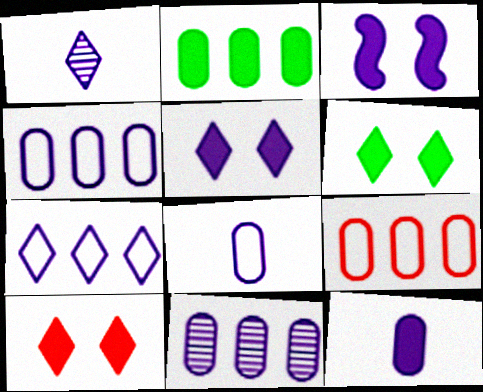[[1, 3, 4], 
[1, 5, 7], 
[2, 9, 11], 
[5, 6, 10]]